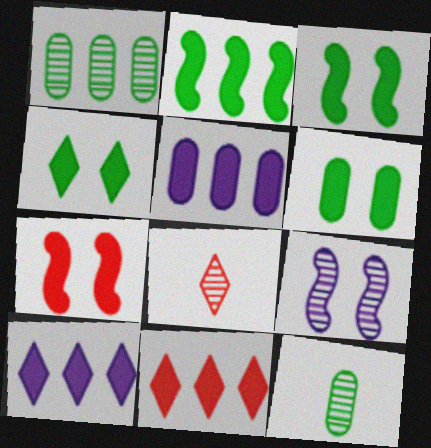[[1, 8, 9], 
[2, 5, 11], 
[3, 4, 6]]